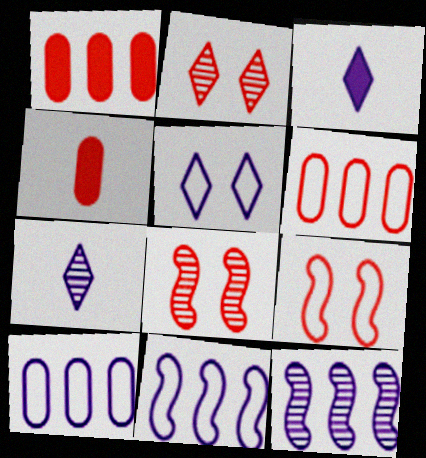[]